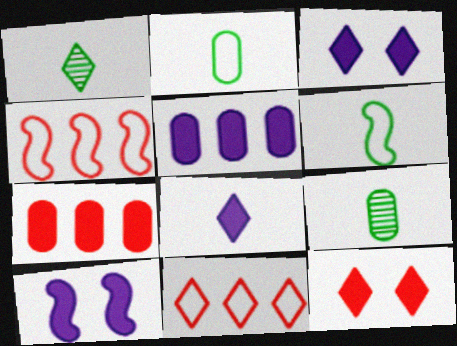[[1, 3, 11], 
[3, 4, 9], 
[5, 8, 10], 
[9, 10, 11]]